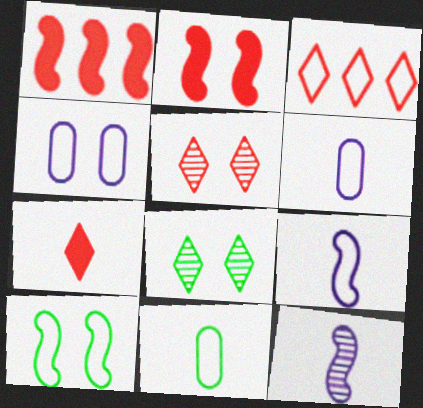[[1, 6, 8], 
[1, 10, 12], 
[2, 4, 8], 
[3, 5, 7], 
[3, 6, 10], 
[7, 11, 12]]